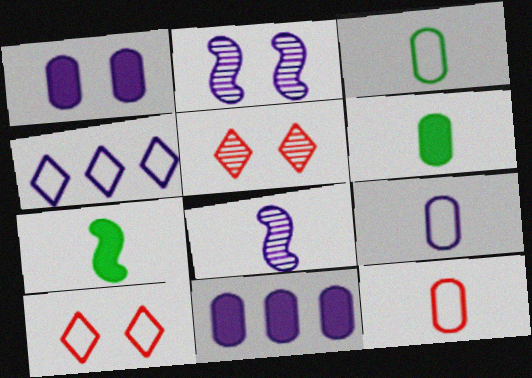[[1, 4, 8], 
[3, 9, 12]]